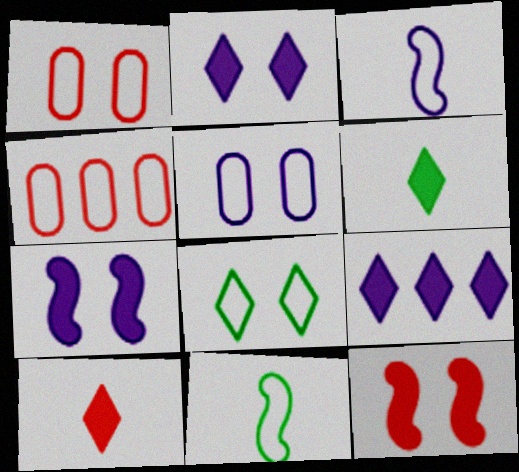[[3, 4, 8]]